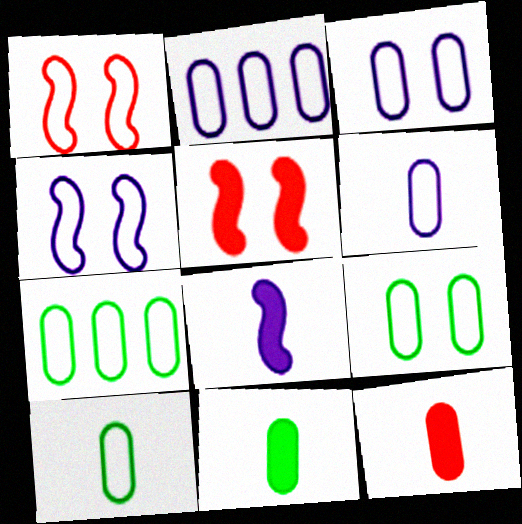[[2, 3, 6], 
[7, 9, 10]]